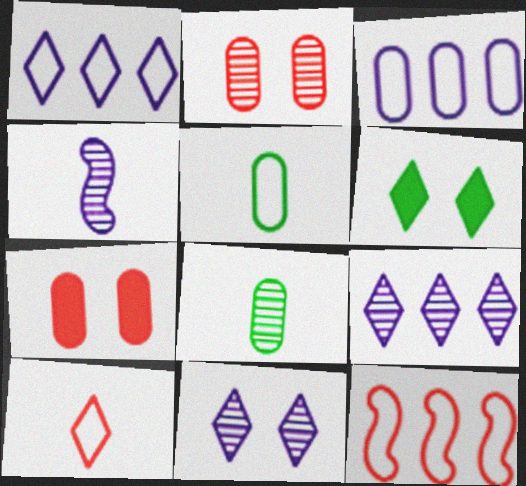[[3, 7, 8], 
[6, 9, 10]]